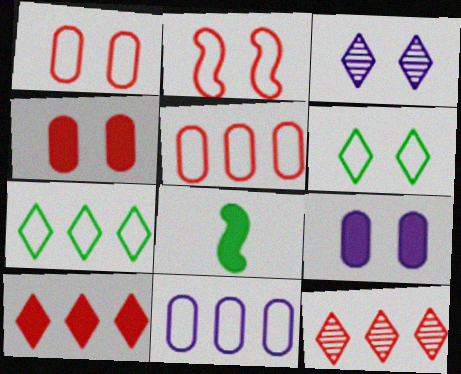[[3, 5, 8], 
[8, 9, 10]]